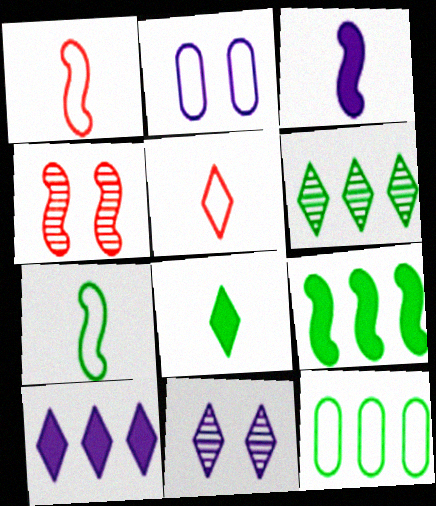[[6, 9, 12]]